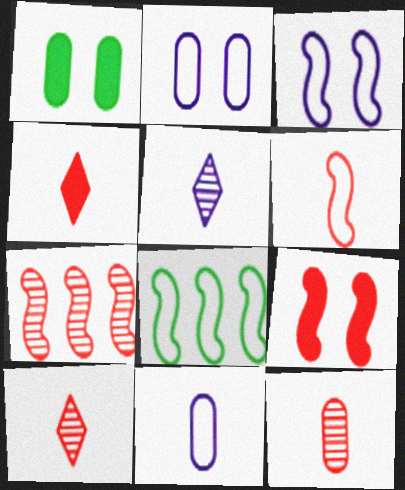[[3, 6, 8], 
[4, 6, 12], 
[6, 7, 9]]